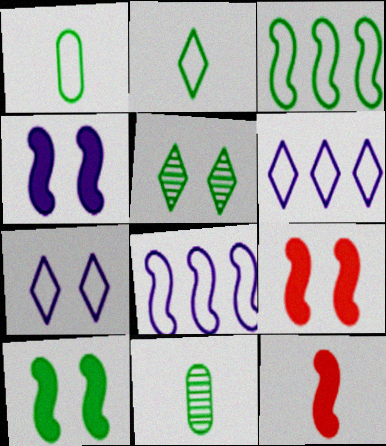[[4, 9, 10], 
[6, 9, 11]]